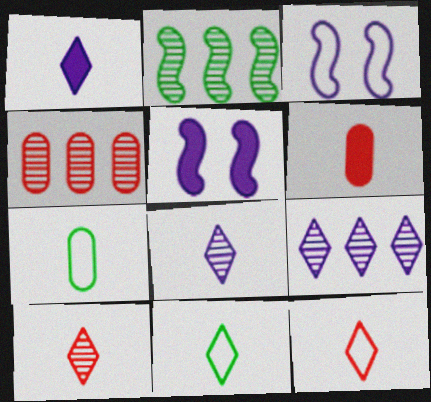[[1, 10, 11], 
[2, 4, 9], 
[4, 5, 11]]